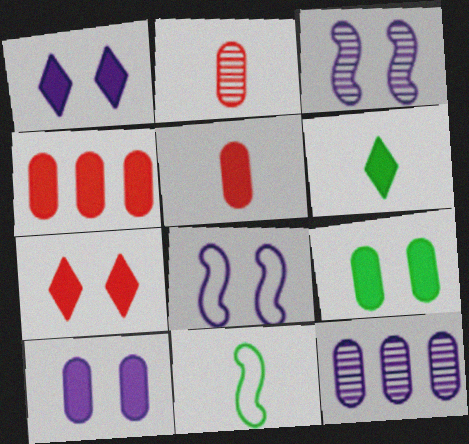[[7, 11, 12]]